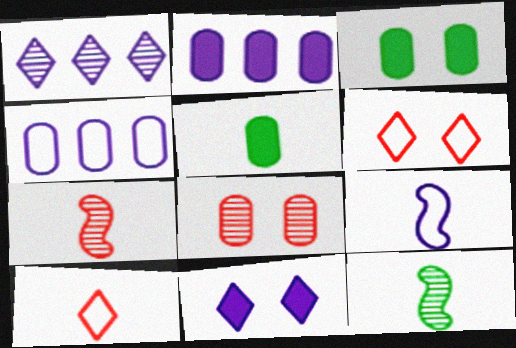[[1, 8, 12], 
[2, 6, 12], 
[4, 5, 8]]